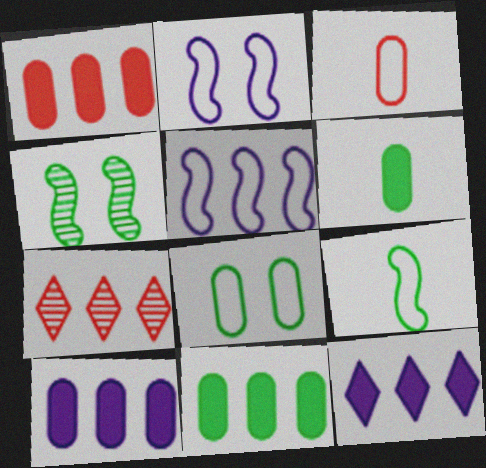[[1, 10, 11], 
[2, 6, 7], 
[3, 4, 12], 
[5, 7, 11]]